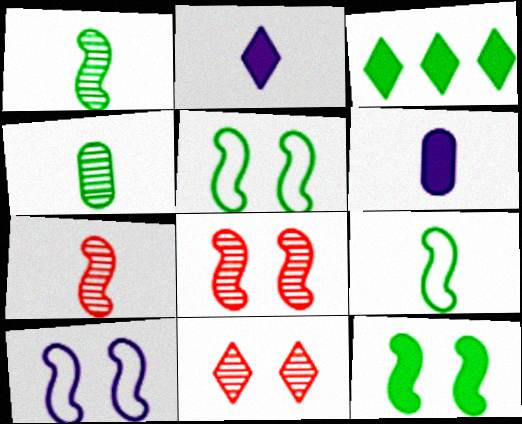[[3, 4, 5], 
[8, 10, 12]]